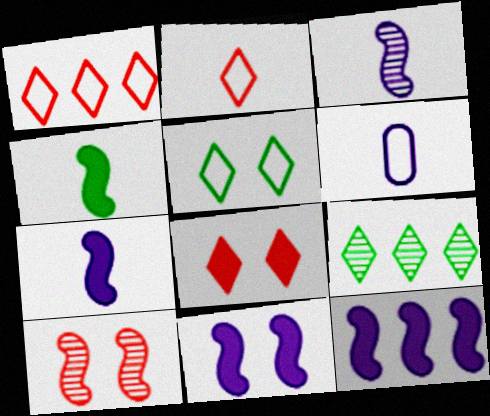[[7, 11, 12]]